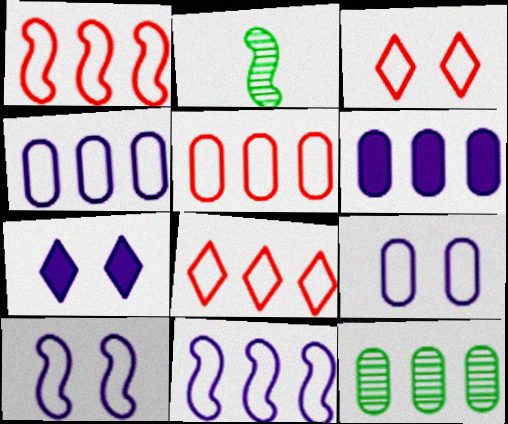[[1, 5, 8], 
[2, 3, 6], 
[2, 5, 7], 
[5, 6, 12]]